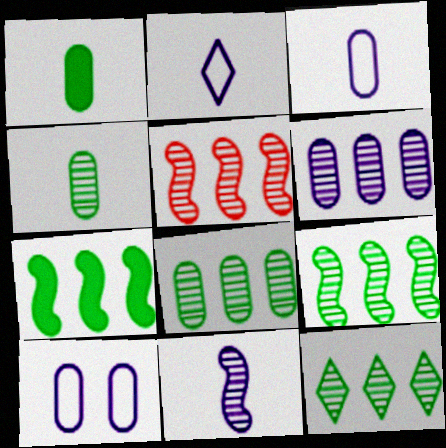[[5, 6, 12], 
[8, 9, 12]]